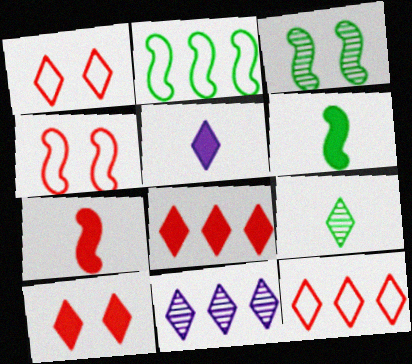[[2, 3, 6]]